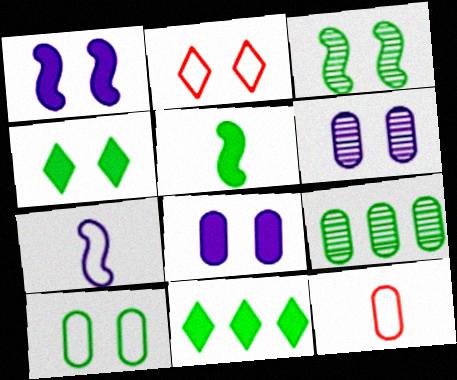[[2, 3, 8], 
[3, 4, 10], 
[8, 9, 12]]